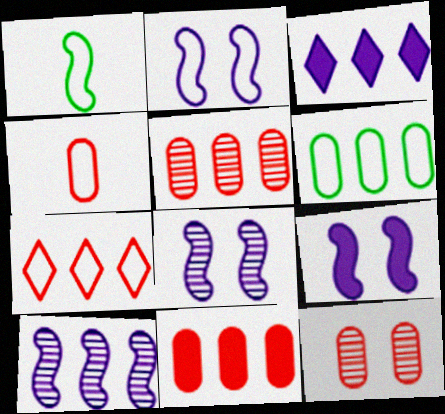[[1, 3, 12], 
[2, 8, 9], 
[4, 11, 12]]